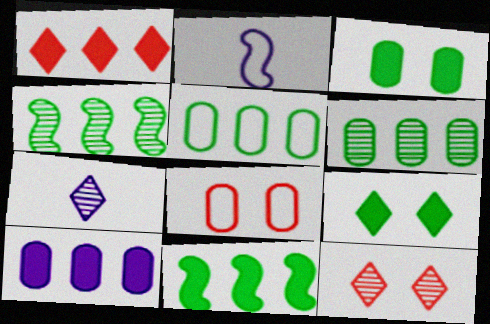[[1, 10, 11], 
[7, 8, 11]]